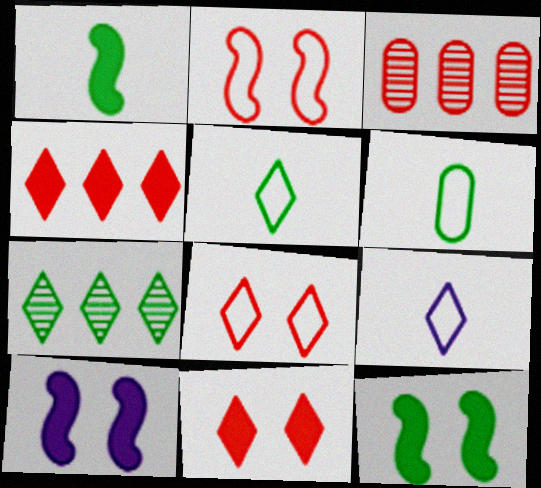[[3, 5, 10], 
[3, 9, 12], 
[6, 7, 12], 
[7, 9, 11]]